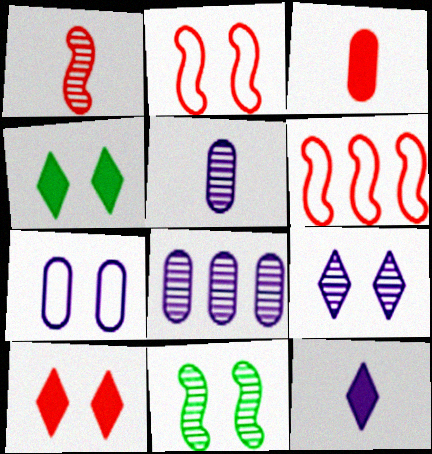[[4, 5, 6], 
[7, 10, 11]]